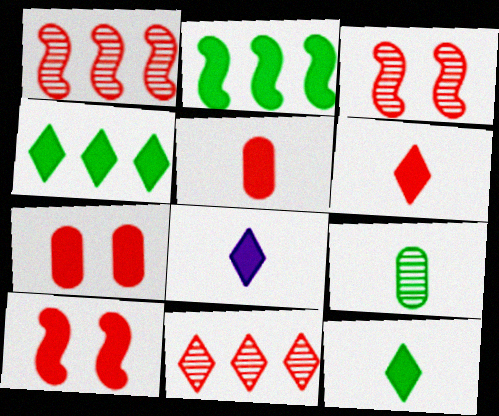[[2, 7, 8], 
[6, 8, 12]]